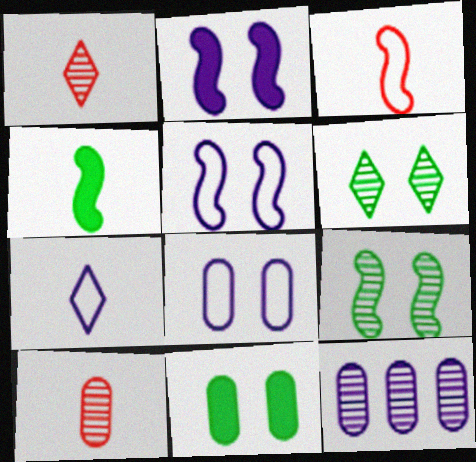[[1, 9, 12], 
[2, 7, 12], 
[4, 7, 10]]